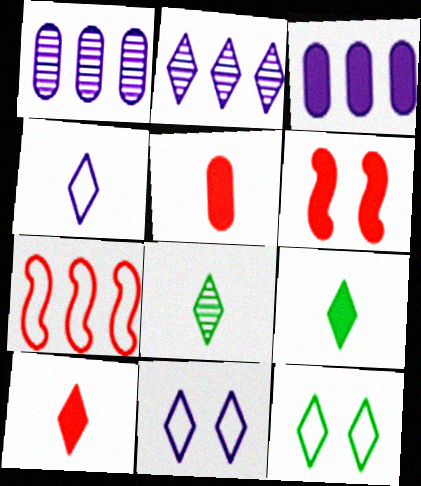[[2, 10, 12], 
[3, 6, 9], 
[4, 8, 10]]